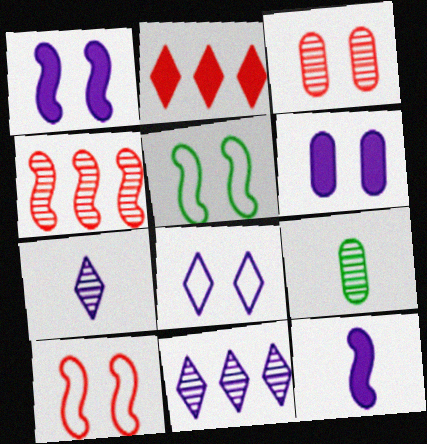[[4, 5, 12]]